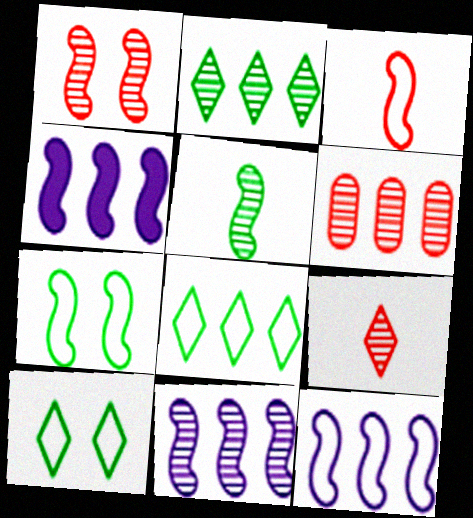[[1, 5, 11], 
[1, 6, 9], 
[2, 6, 11], 
[3, 7, 12], 
[4, 6, 8], 
[4, 11, 12]]